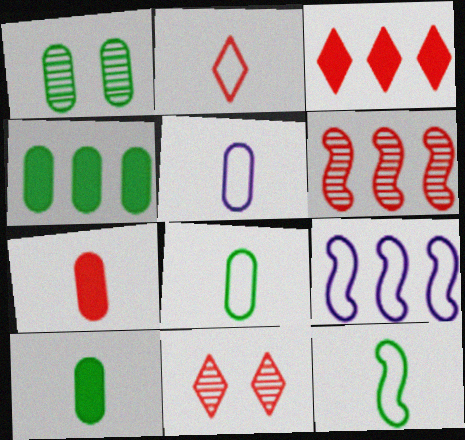[[1, 4, 8], 
[2, 3, 11], 
[2, 5, 12], 
[9, 10, 11]]